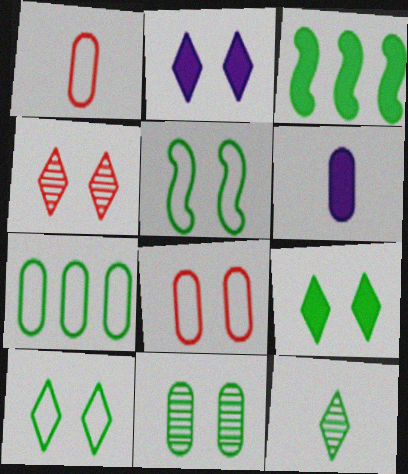[[2, 4, 10], 
[5, 9, 11]]